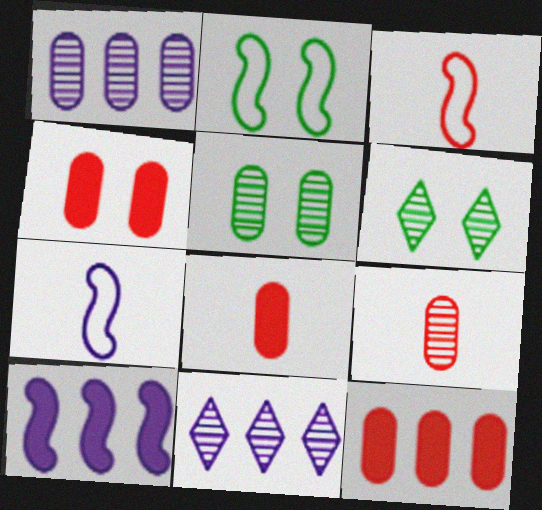[[1, 5, 9], 
[2, 8, 11], 
[4, 8, 12], 
[6, 7, 12]]